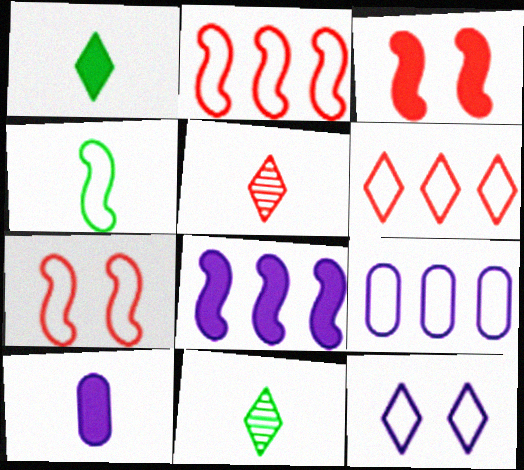[[3, 9, 11], 
[4, 5, 10]]